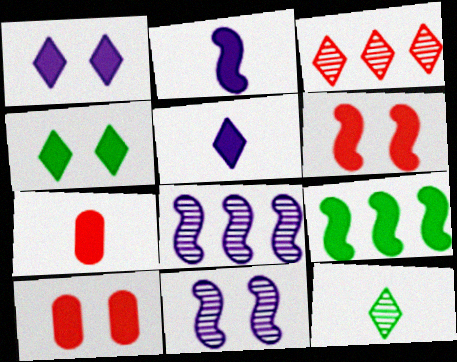[[1, 7, 9], 
[2, 6, 9], 
[5, 9, 10]]